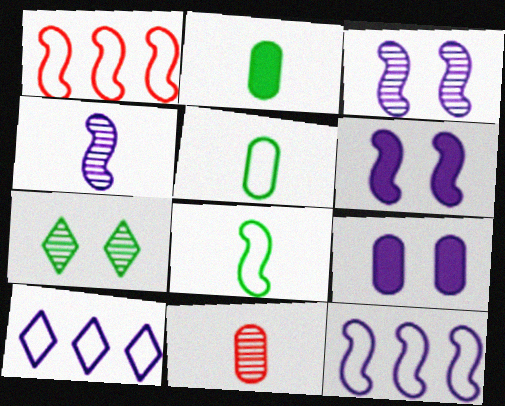[[4, 6, 12], 
[4, 9, 10]]